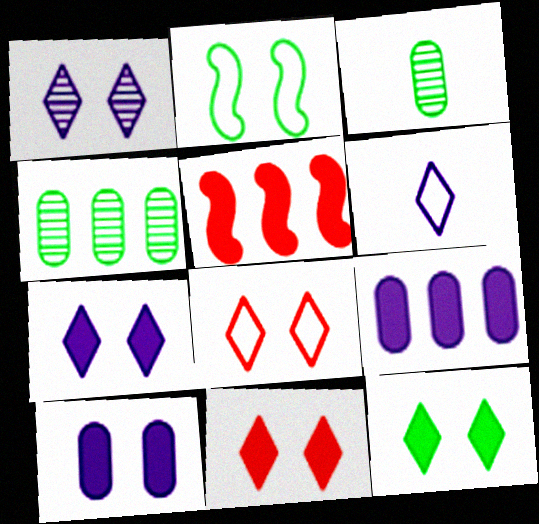[[1, 8, 12], 
[7, 11, 12]]